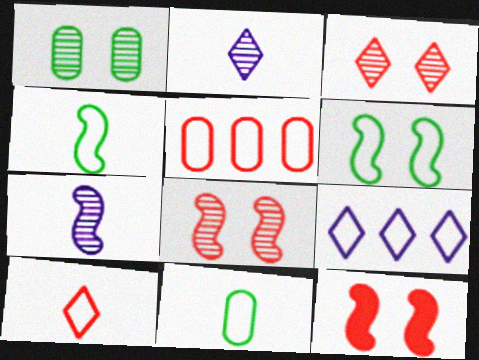[]